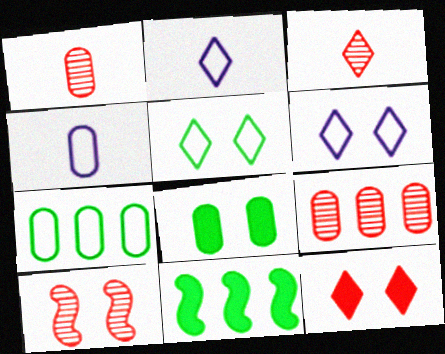[[1, 6, 11], 
[3, 9, 10], 
[4, 8, 9], 
[6, 8, 10]]